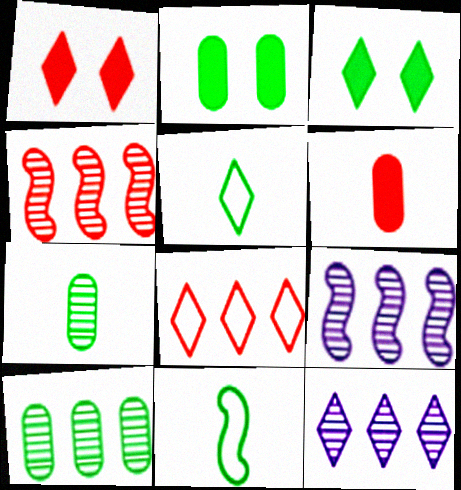[[1, 5, 12], 
[3, 10, 11], 
[4, 10, 12]]